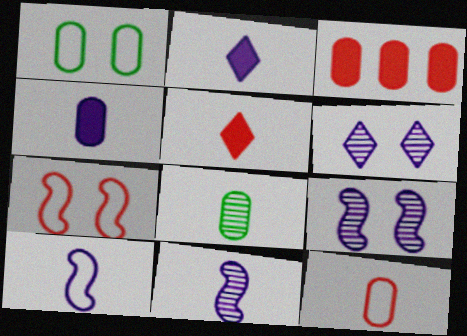[[4, 8, 12], 
[5, 8, 10]]